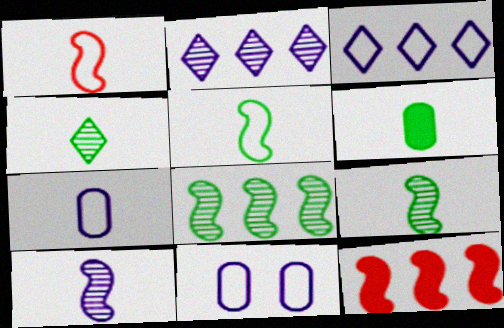[[4, 5, 6], 
[4, 11, 12]]